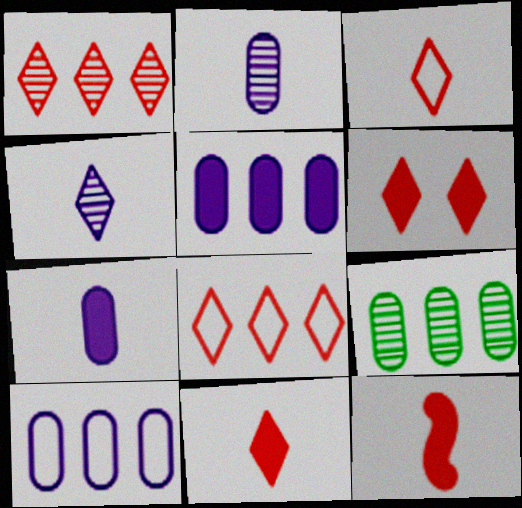[[1, 3, 6]]